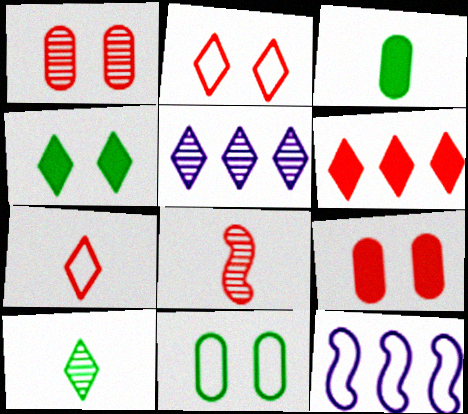[[4, 5, 7], 
[7, 11, 12], 
[9, 10, 12]]